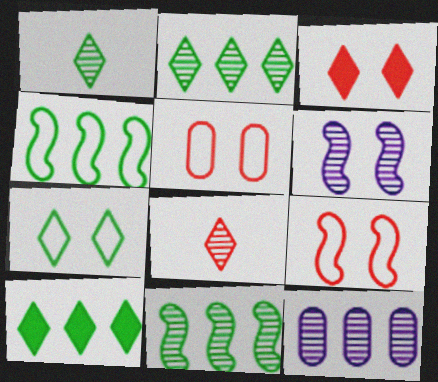[[1, 7, 10]]